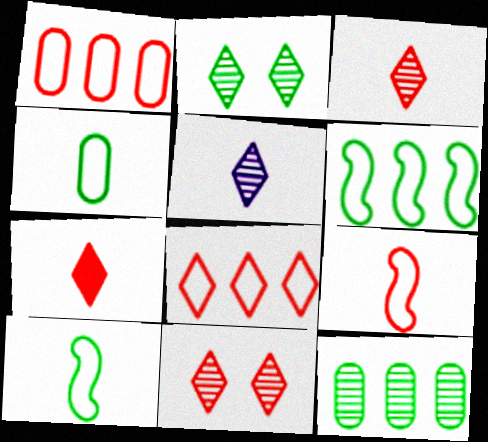[[7, 8, 11]]